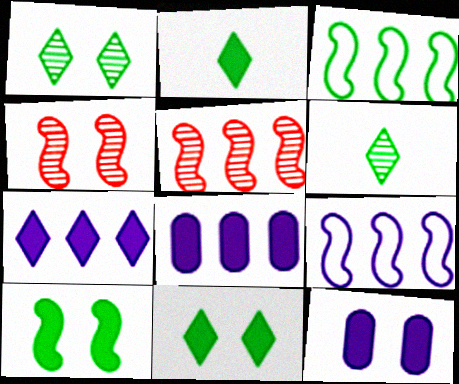[]